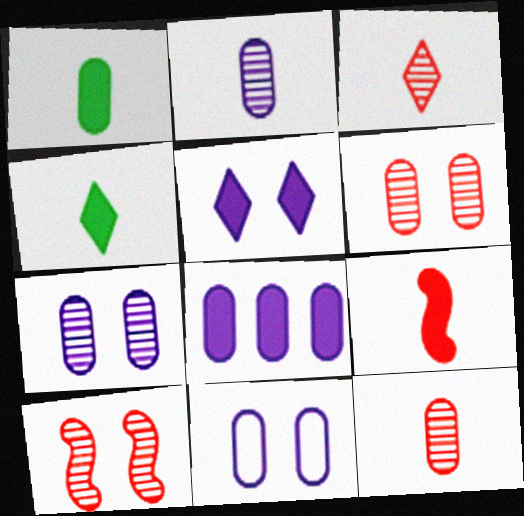[[2, 8, 11]]